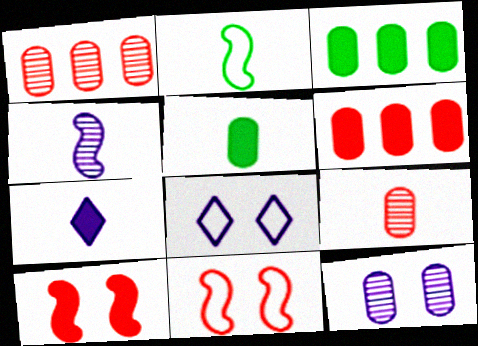[[2, 7, 9], 
[3, 7, 10]]